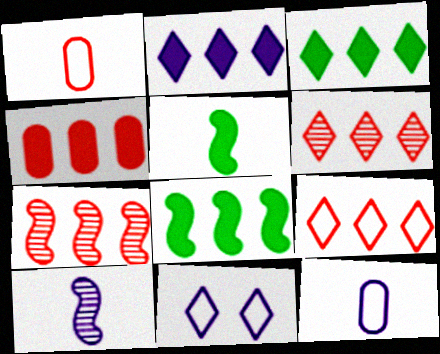[[2, 4, 8], 
[4, 7, 9]]